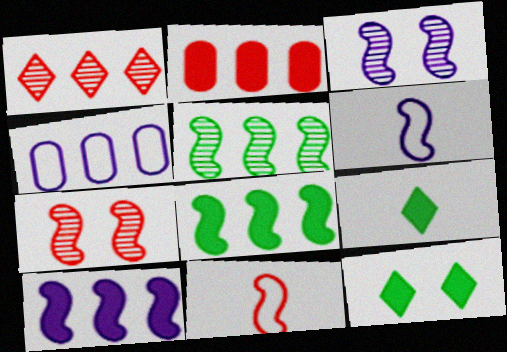[[1, 4, 8], 
[3, 6, 10], 
[3, 8, 11], 
[4, 7, 9], 
[6, 7, 8]]